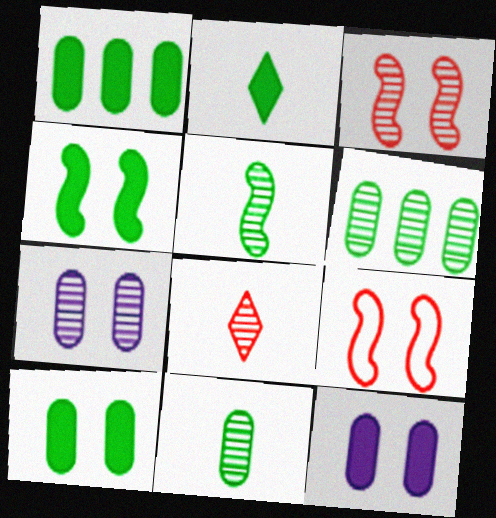[[1, 2, 4]]